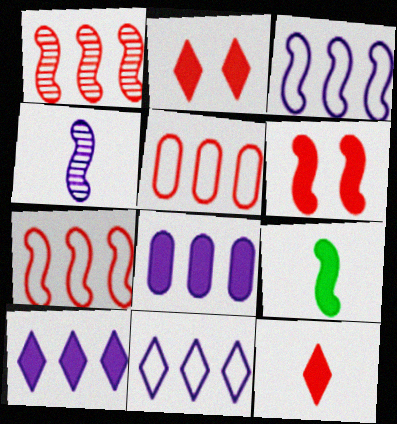[[2, 8, 9]]